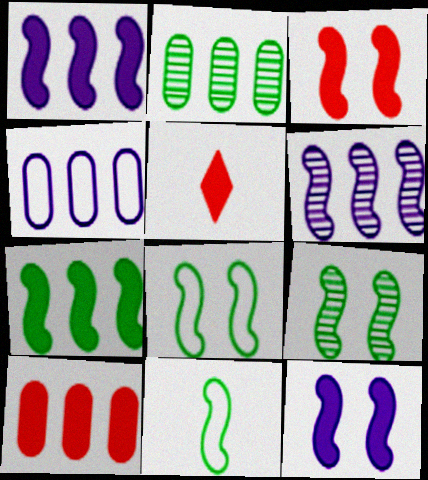[[2, 4, 10], 
[3, 5, 10], 
[3, 6, 11], 
[4, 5, 9], 
[7, 9, 11]]